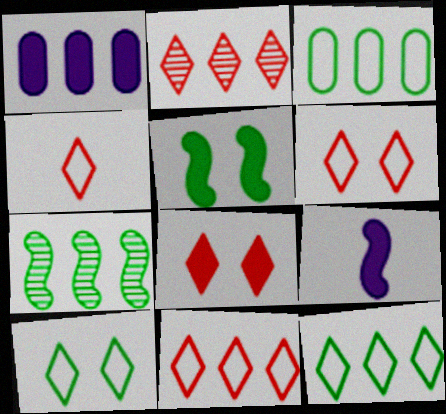[[1, 7, 11], 
[2, 4, 8], 
[4, 6, 11]]